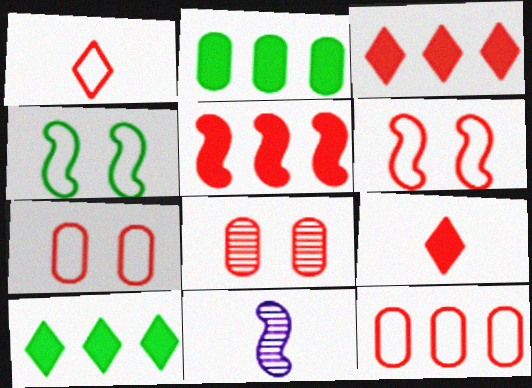[[1, 5, 8], 
[1, 6, 12], 
[4, 5, 11], 
[7, 10, 11]]